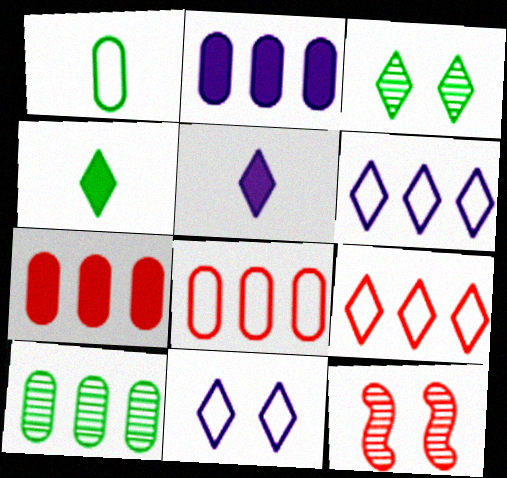[[2, 8, 10], 
[3, 5, 9]]